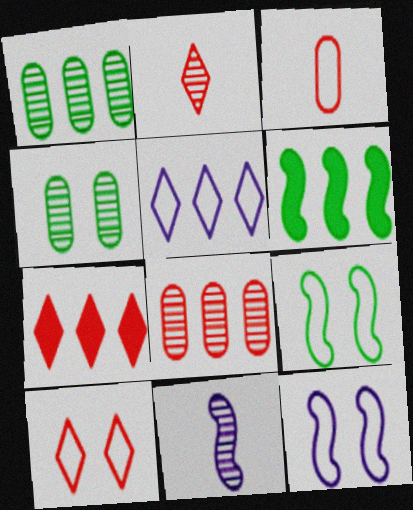[[2, 7, 10], 
[3, 5, 9], 
[5, 6, 8]]